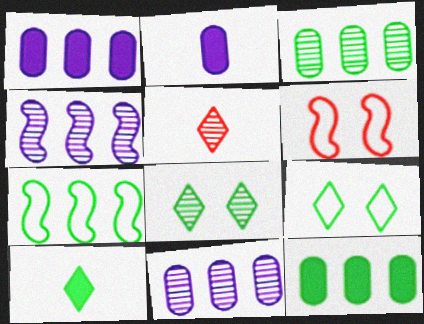[[6, 10, 11]]